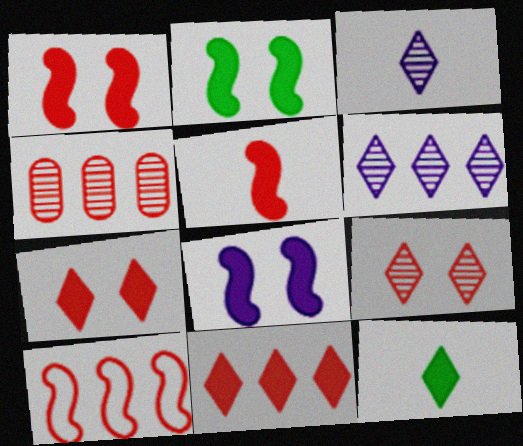[[1, 2, 8], 
[4, 10, 11]]